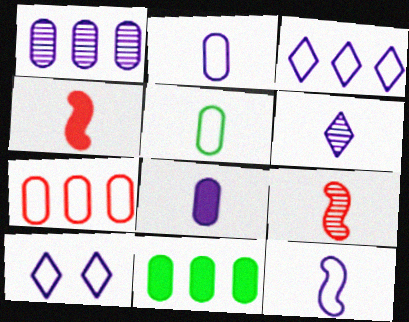[[1, 7, 11], 
[4, 5, 6], 
[6, 8, 12], 
[9, 10, 11]]